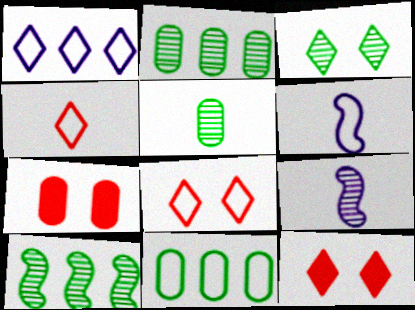[[2, 6, 12], 
[3, 5, 10], 
[6, 8, 11], 
[9, 11, 12]]